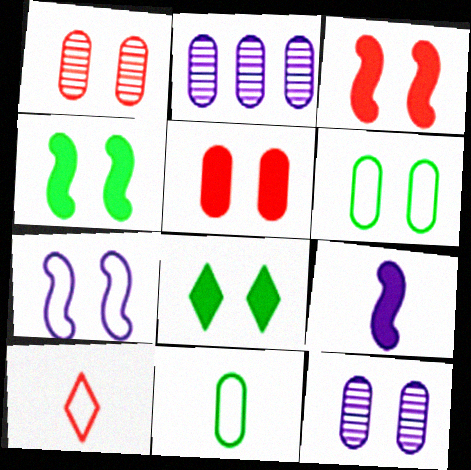[[1, 7, 8], 
[2, 4, 10], 
[2, 5, 11], 
[5, 6, 12]]